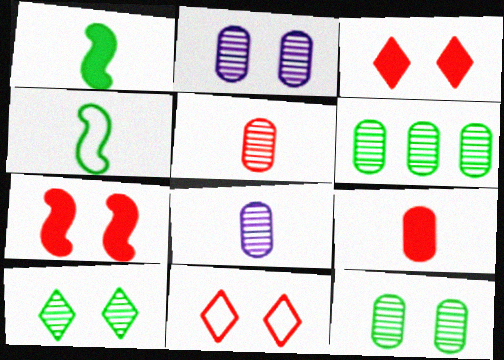[[2, 5, 6]]